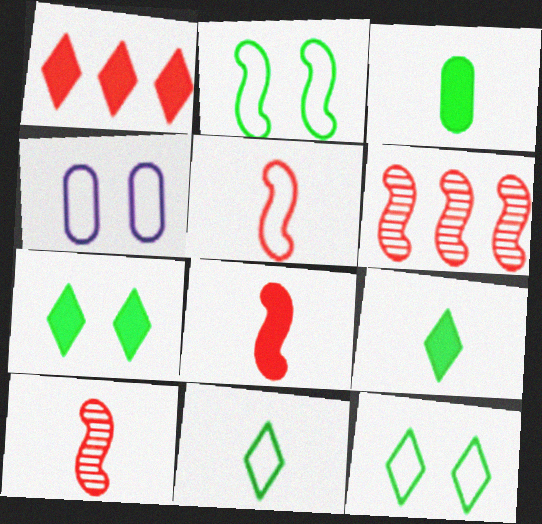[[4, 6, 9], 
[5, 8, 10]]